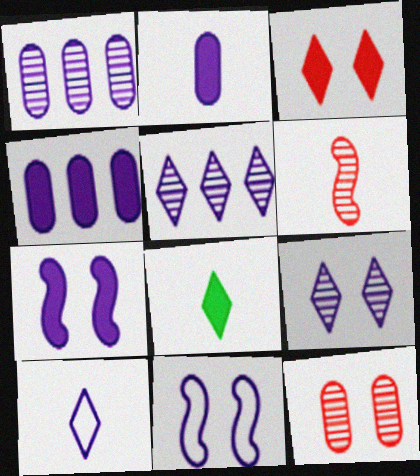[[1, 7, 10], 
[2, 5, 11]]